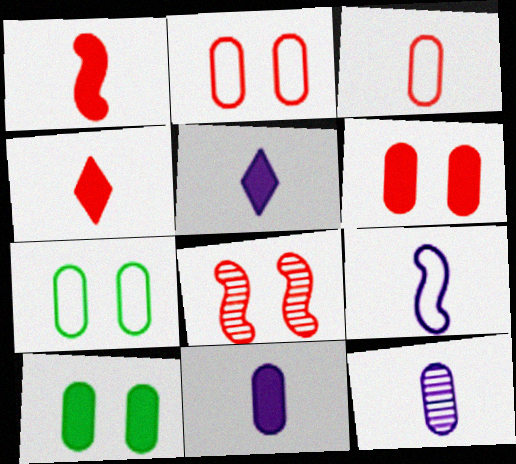[[5, 9, 12]]